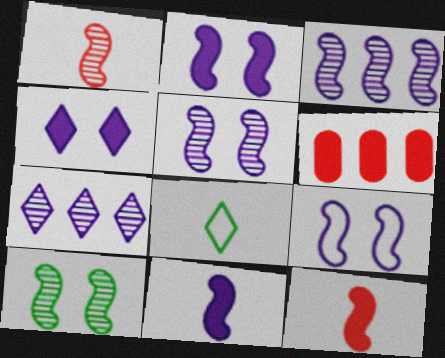[[1, 3, 10], 
[2, 5, 9], 
[3, 9, 11], 
[5, 6, 8]]